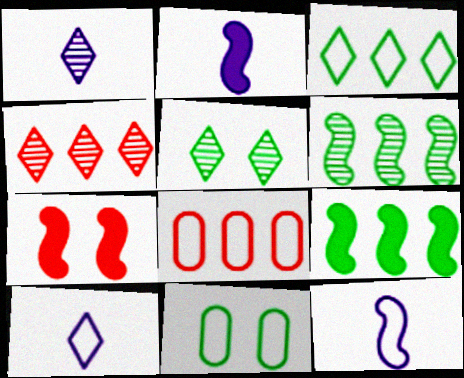[[1, 4, 5], 
[2, 4, 11], 
[2, 5, 8], 
[2, 7, 9], 
[6, 7, 12]]